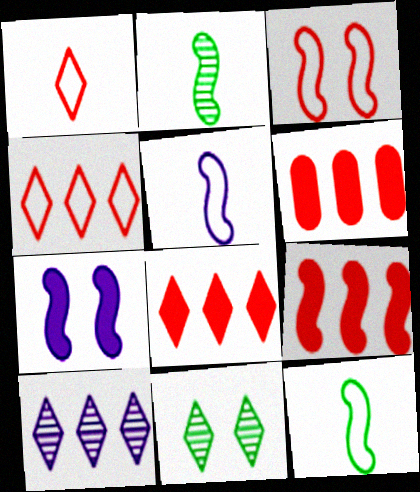[[5, 6, 11], 
[6, 8, 9]]